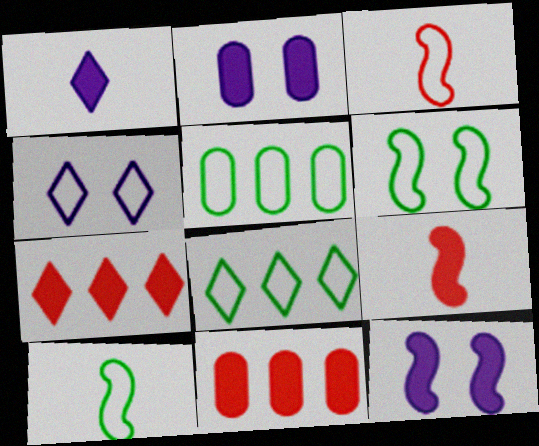[[3, 4, 5]]